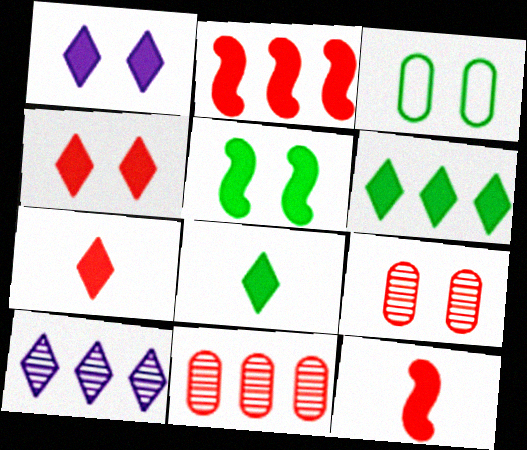[[1, 6, 7], 
[3, 10, 12]]